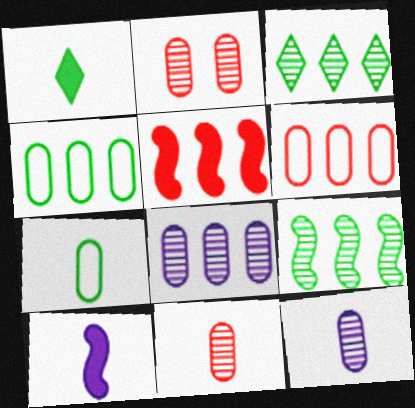[]